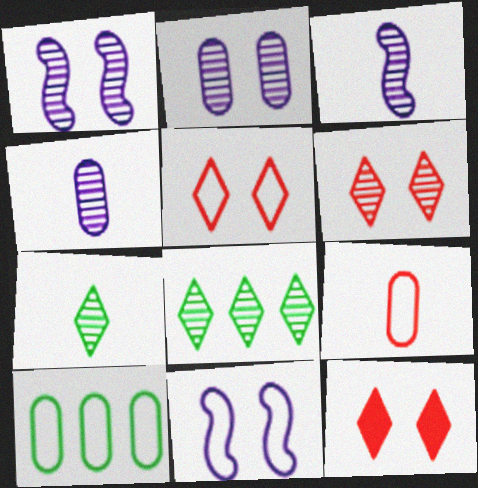[[3, 10, 12], 
[5, 6, 12]]